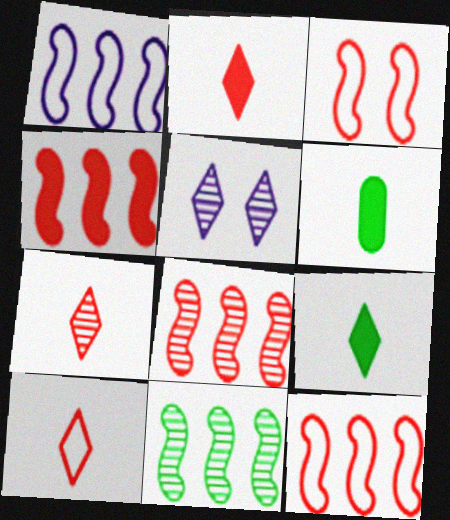[[1, 4, 11], 
[2, 7, 10], 
[4, 8, 12], 
[5, 6, 12]]